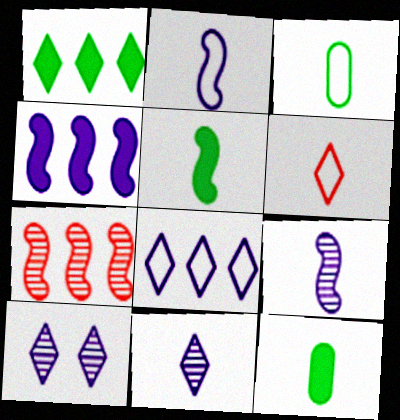[[1, 6, 10], 
[2, 3, 6], 
[6, 9, 12]]